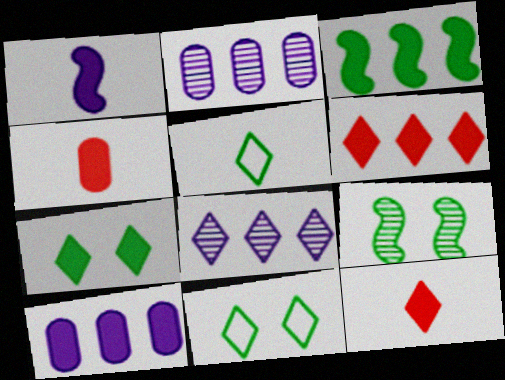[[3, 6, 10], 
[8, 11, 12]]